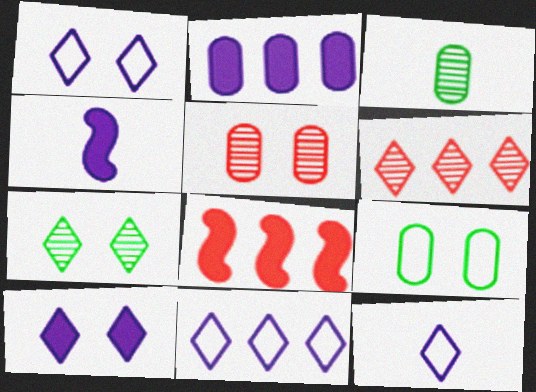[[1, 3, 8], 
[1, 11, 12], 
[2, 4, 10], 
[4, 6, 9]]